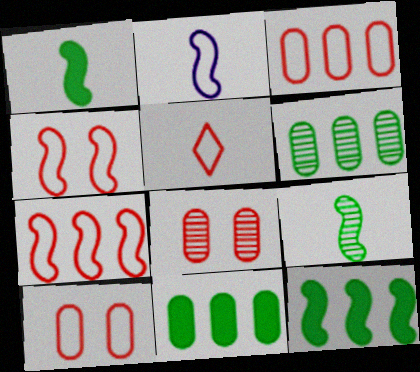[[3, 4, 5], 
[5, 7, 10]]